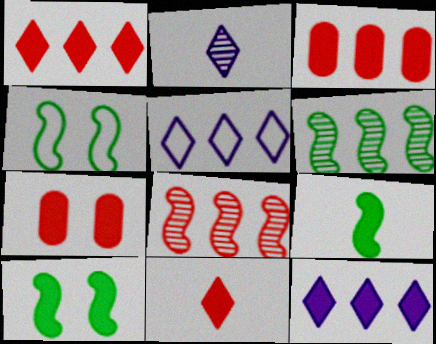[[2, 3, 4], 
[3, 5, 6], 
[4, 6, 9], 
[7, 9, 12]]